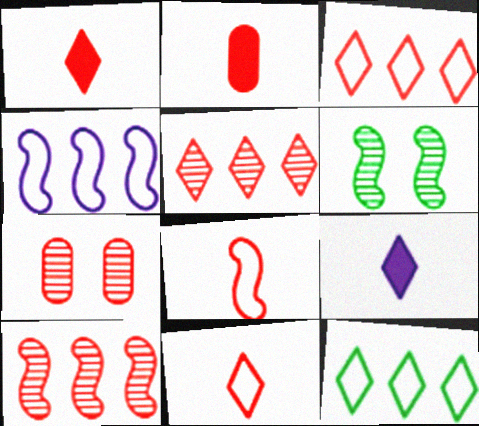[]